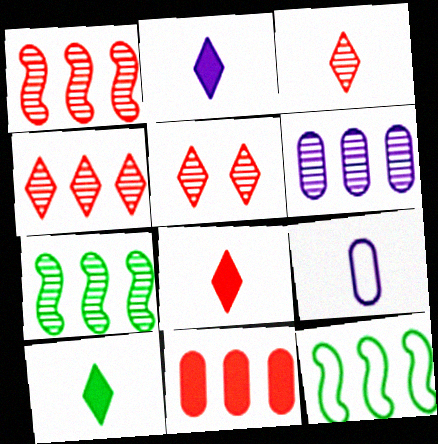[[2, 8, 10], 
[3, 4, 5], 
[4, 6, 7]]